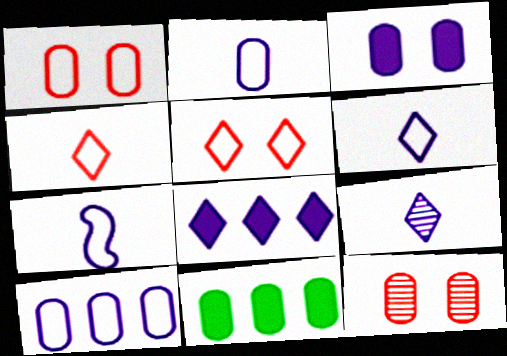[[2, 6, 7], 
[2, 11, 12]]